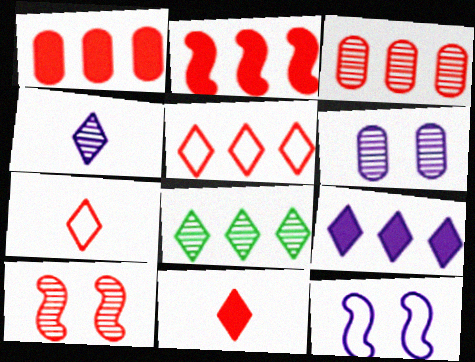[[1, 7, 10], 
[2, 3, 5], 
[5, 8, 9]]